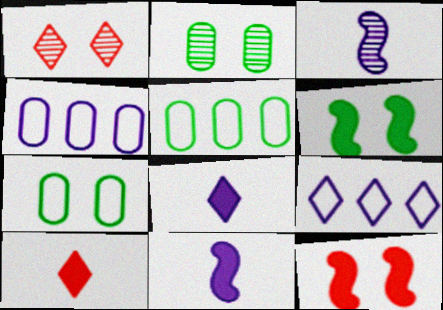[[1, 5, 11]]